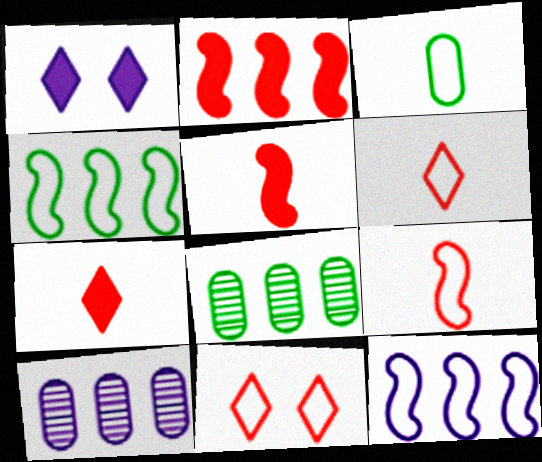[[1, 8, 9], 
[3, 11, 12]]